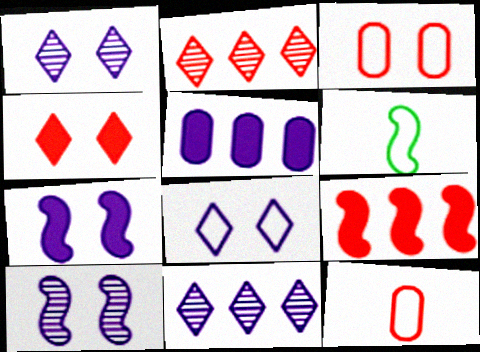[[6, 9, 10]]